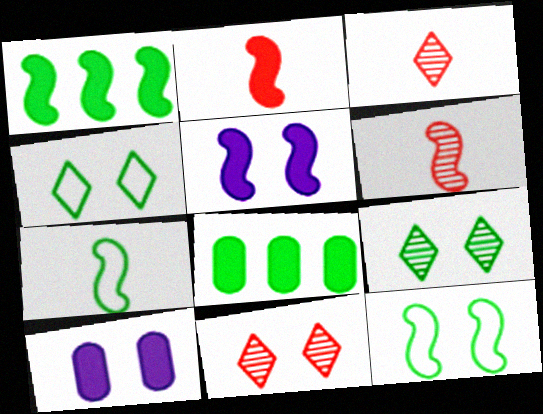[[1, 2, 5], 
[7, 8, 9], 
[10, 11, 12]]